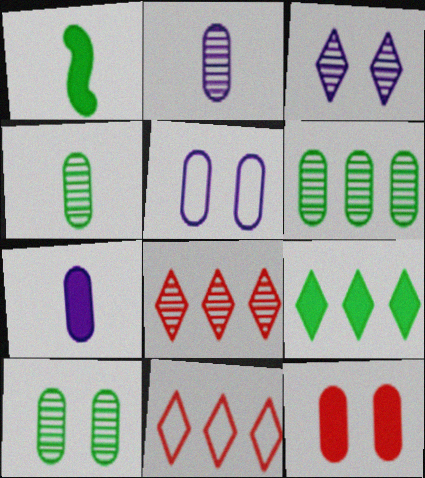[[1, 5, 8], 
[4, 6, 10], 
[5, 10, 12]]